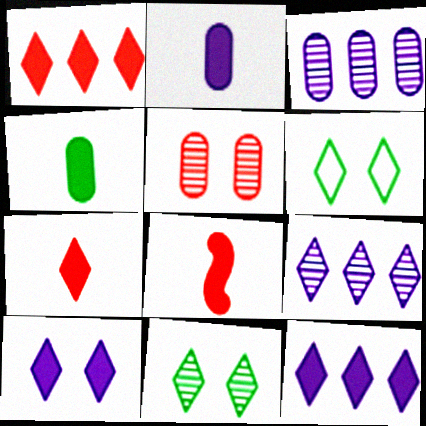[[3, 6, 8], 
[6, 7, 9]]